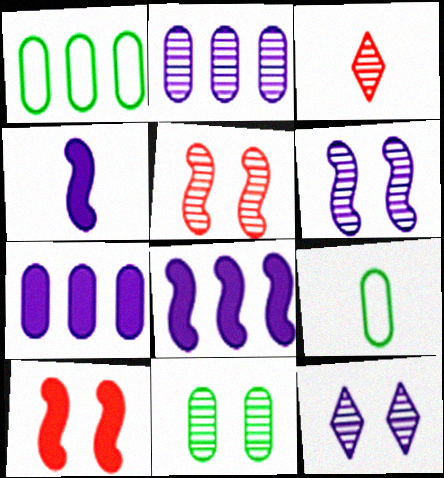[[3, 4, 9], 
[5, 11, 12]]